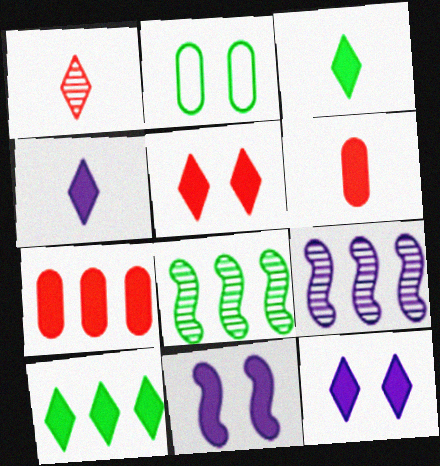[[2, 3, 8], 
[3, 7, 11], 
[4, 5, 10], 
[6, 10, 11]]